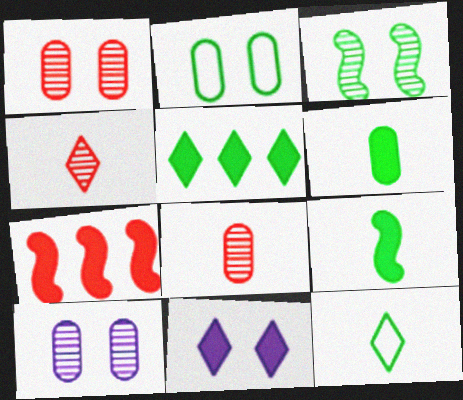[[6, 7, 11], 
[7, 10, 12]]